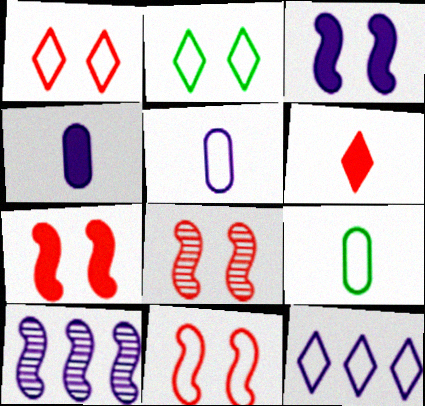[[7, 8, 11], 
[9, 11, 12]]